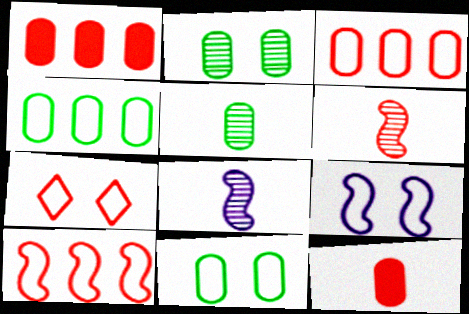[[1, 6, 7], 
[7, 9, 11]]